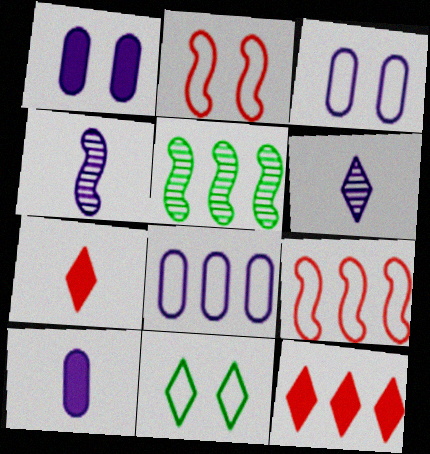[[2, 3, 11], 
[3, 5, 7], 
[5, 8, 12], 
[6, 11, 12]]